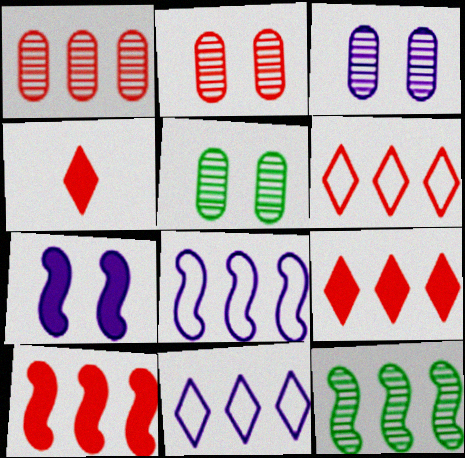[[1, 6, 10], 
[2, 3, 5], 
[4, 5, 8], 
[8, 10, 12]]